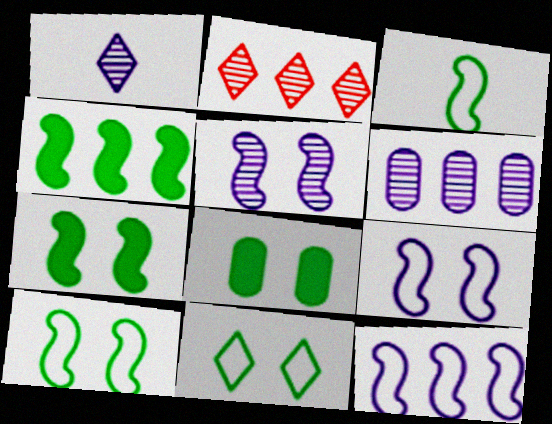[[1, 5, 6]]